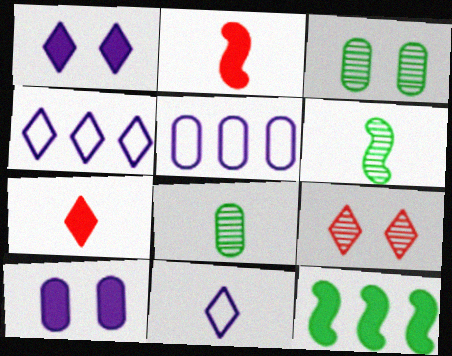[[2, 3, 4], 
[2, 8, 11], 
[7, 10, 12]]